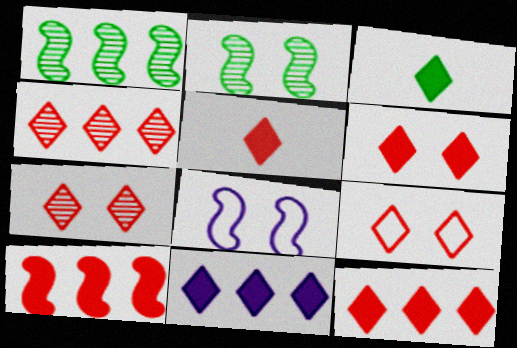[[3, 6, 11], 
[4, 5, 9], 
[5, 6, 12], 
[6, 7, 9]]